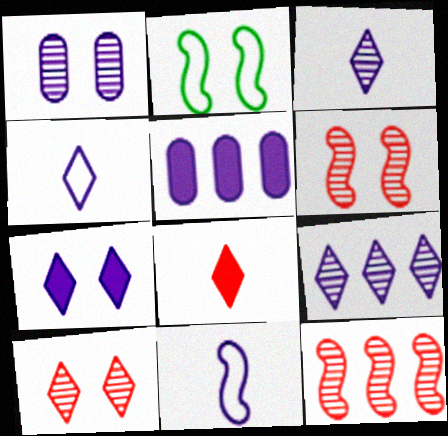[[4, 7, 9]]